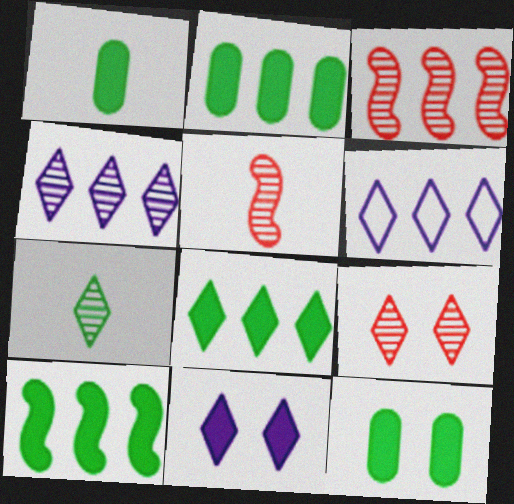[[1, 2, 12], 
[2, 3, 6], 
[2, 8, 10], 
[4, 7, 9], 
[5, 6, 12]]